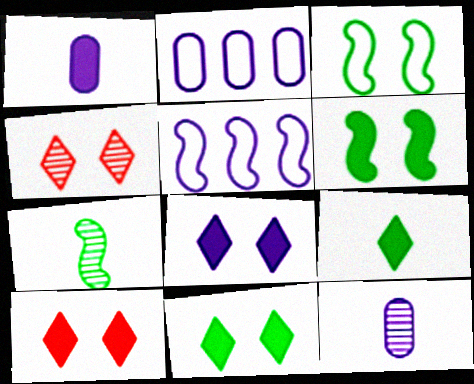[[2, 7, 10], 
[5, 8, 12], 
[8, 10, 11]]